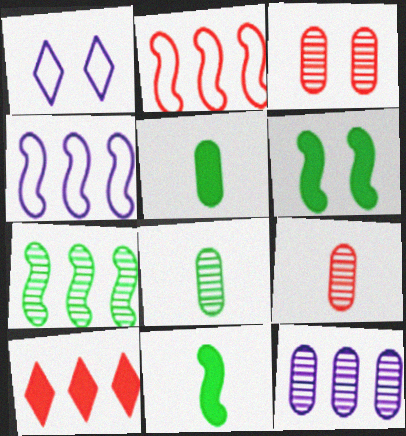[[1, 3, 6], 
[3, 8, 12]]